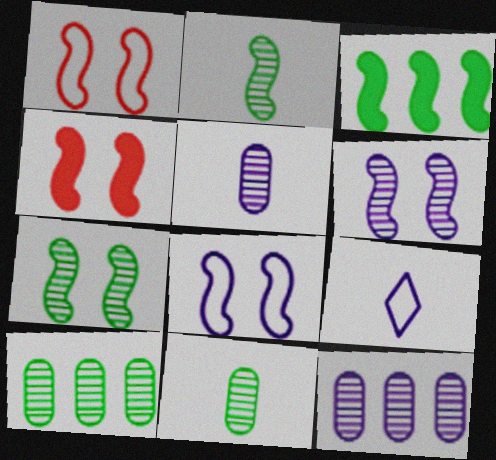[[4, 7, 8], 
[4, 9, 10]]